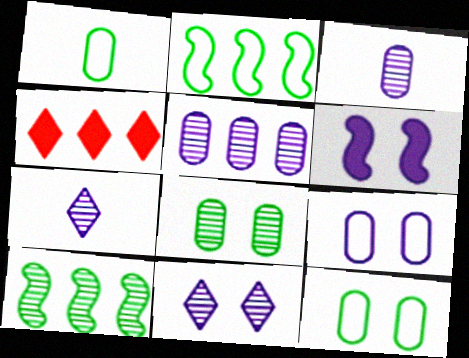[[2, 4, 5], 
[6, 9, 11]]